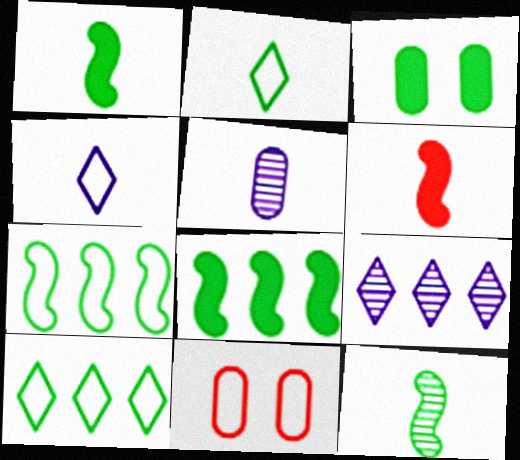[[1, 9, 11], 
[2, 5, 6], 
[3, 10, 12], 
[4, 7, 11]]